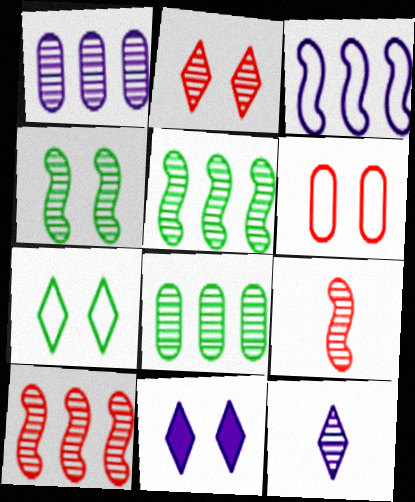[[2, 7, 11], 
[4, 6, 11]]